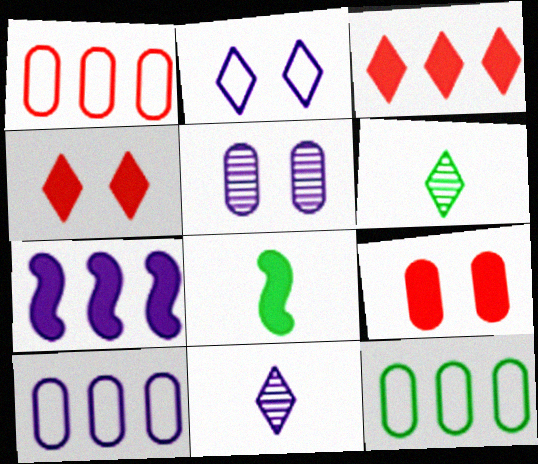[[1, 10, 12], 
[2, 3, 6]]